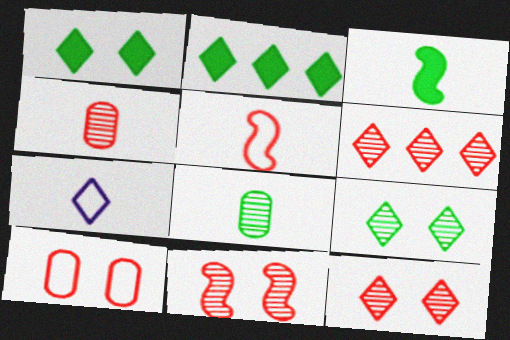[[1, 6, 7], 
[2, 7, 12], 
[3, 4, 7], 
[4, 6, 11]]